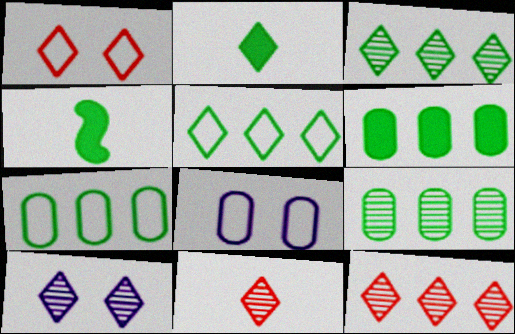[[3, 10, 11], 
[4, 8, 12], 
[6, 7, 9]]